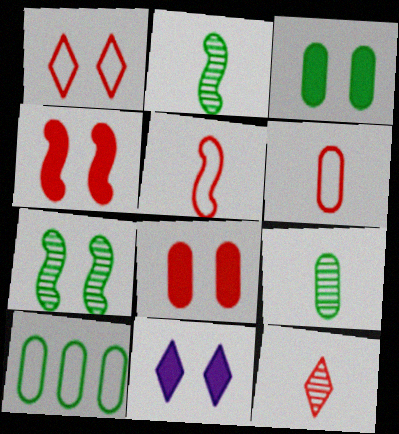[[3, 4, 11], 
[3, 9, 10]]